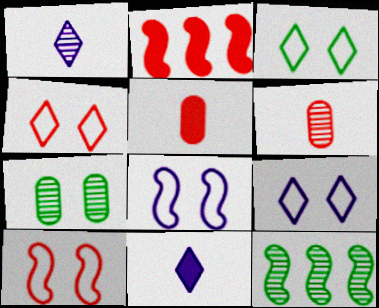[[2, 4, 6], 
[3, 4, 9], 
[5, 9, 12]]